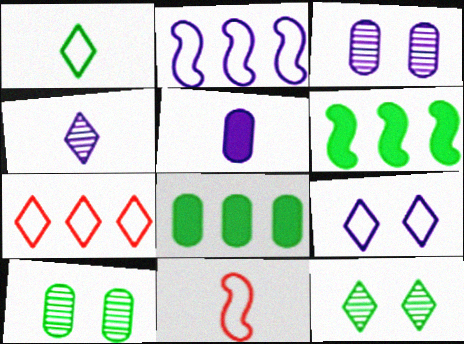[[1, 6, 10], 
[1, 7, 9]]